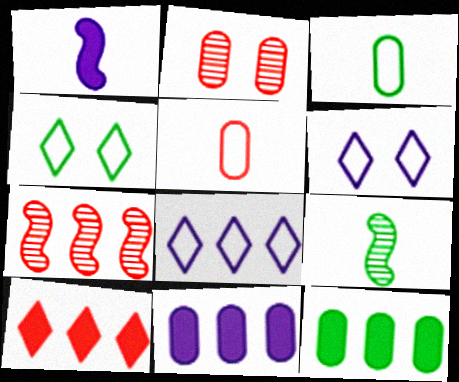[[2, 3, 11], 
[4, 9, 12], 
[7, 8, 12]]